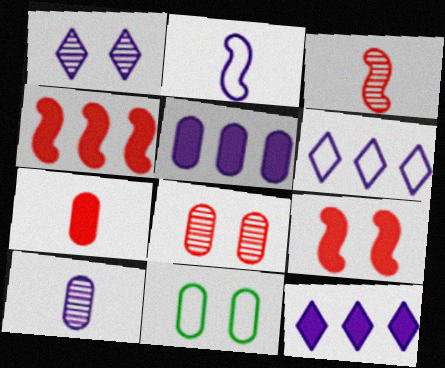[[1, 2, 5], 
[1, 9, 11], 
[3, 11, 12]]